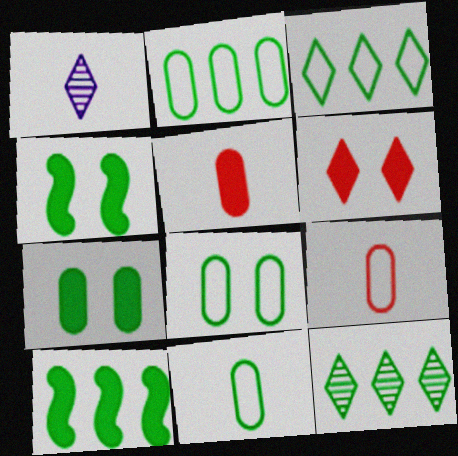[[1, 3, 6], 
[2, 8, 11], 
[2, 10, 12], 
[4, 11, 12]]